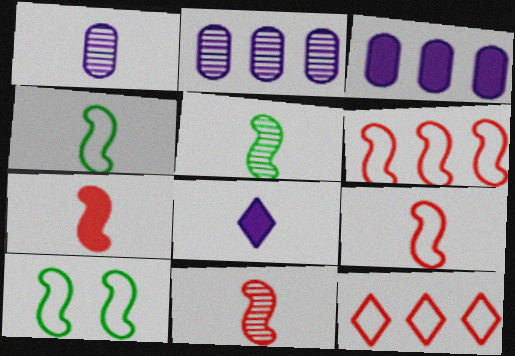[[7, 9, 11]]